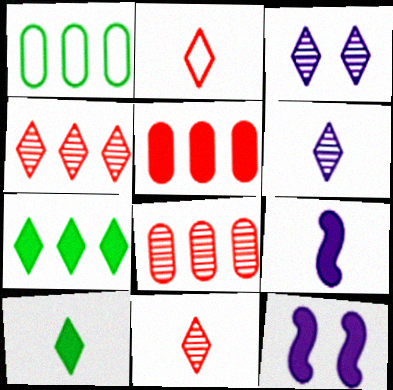[[1, 11, 12], 
[2, 3, 7], 
[2, 6, 10], 
[5, 10, 12]]